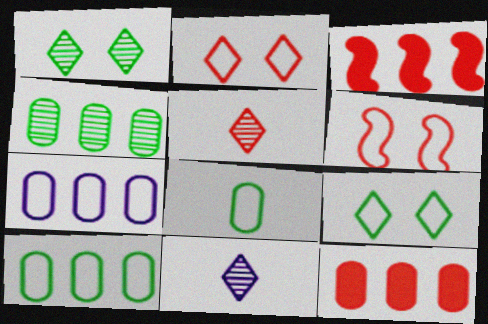[[4, 7, 12], 
[5, 6, 12]]